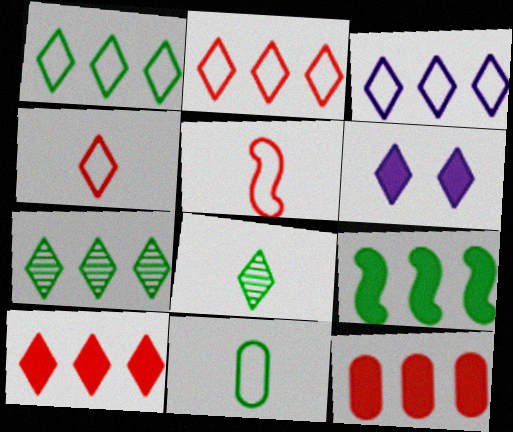[[1, 2, 3], 
[2, 6, 8], 
[3, 7, 10], 
[4, 6, 7]]